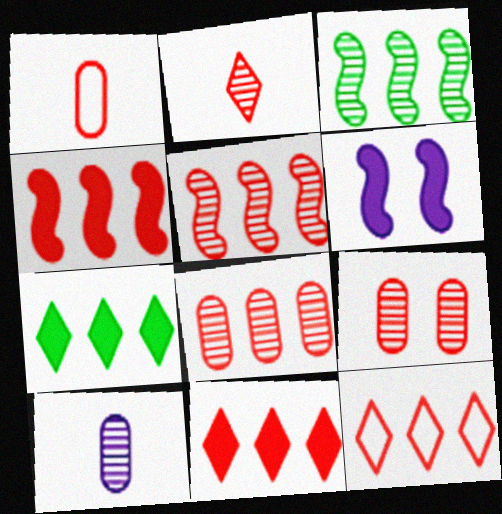[[2, 5, 9], 
[4, 8, 12]]